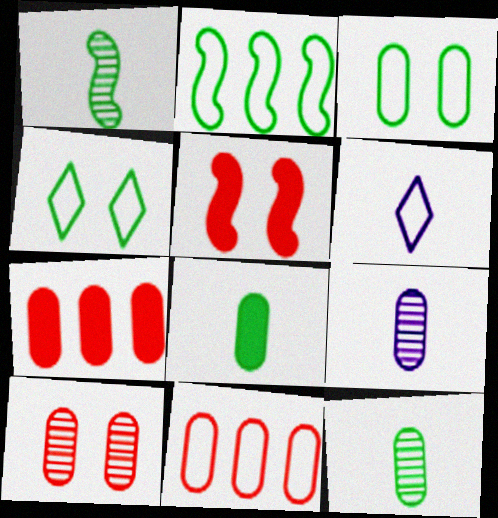[[3, 7, 9]]